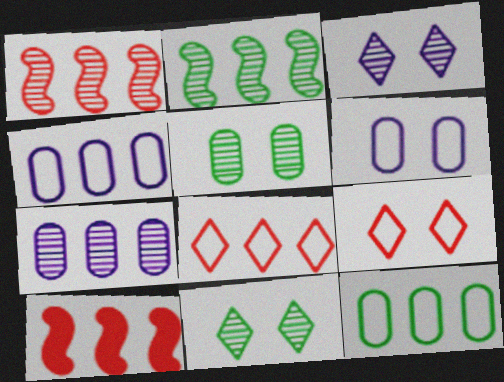[]